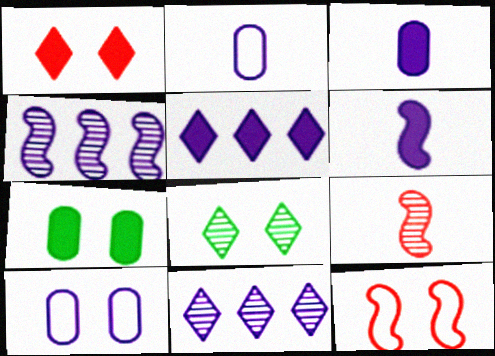[[6, 10, 11]]